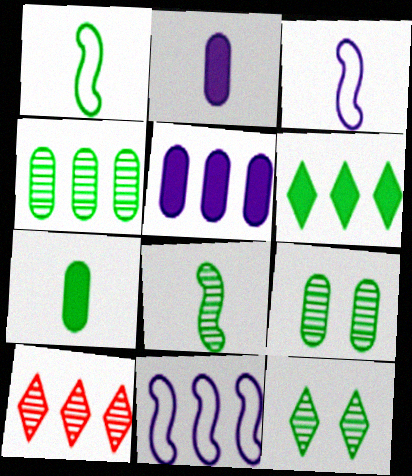[[1, 6, 9], 
[4, 8, 12]]